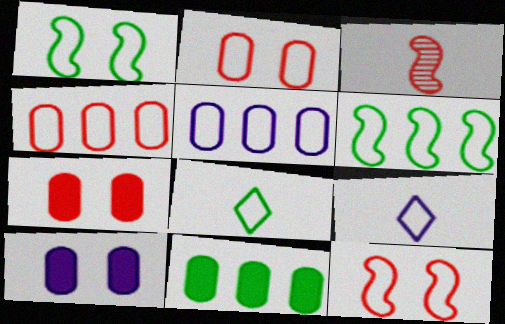[[1, 4, 9], 
[2, 6, 9], 
[5, 8, 12]]